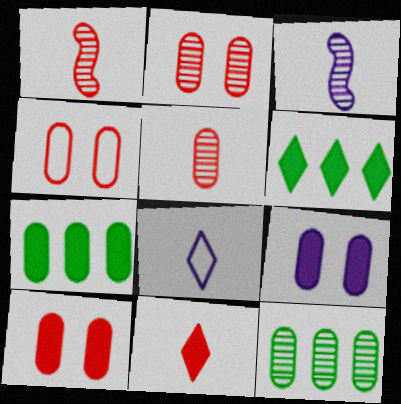[[2, 4, 10], 
[3, 4, 6]]